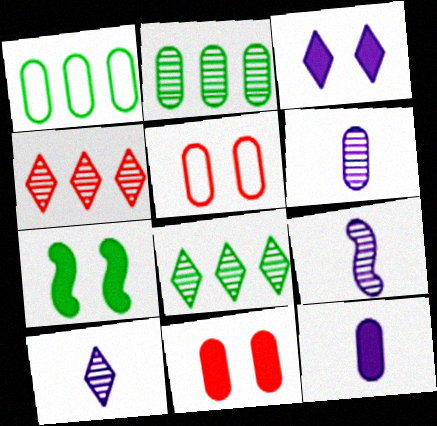[[1, 6, 11], 
[2, 5, 12], 
[3, 7, 11], 
[6, 9, 10]]